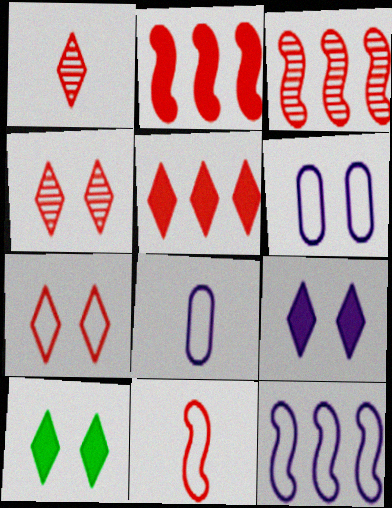[[1, 5, 7], 
[3, 8, 10]]